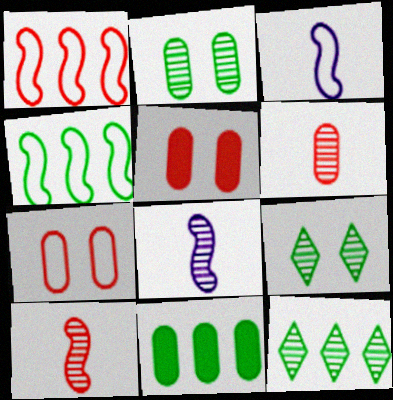[[3, 5, 12], 
[4, 11, 12]]